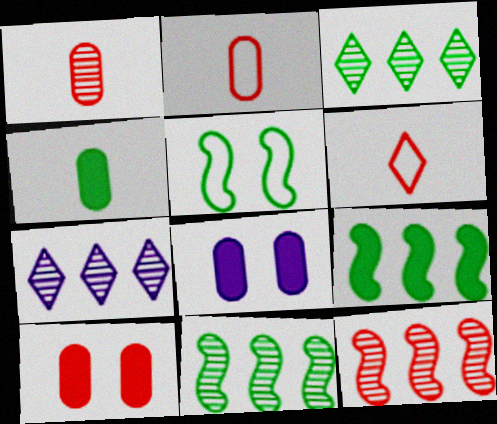[[3, 4, 5], 
[6, 8, 11], 
[6, 10, 12]]